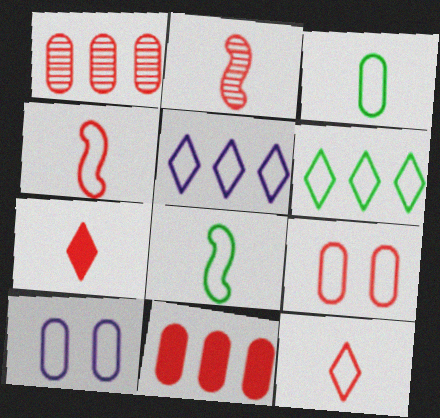[[4, 6, 10], 
[5, 8, 9]]